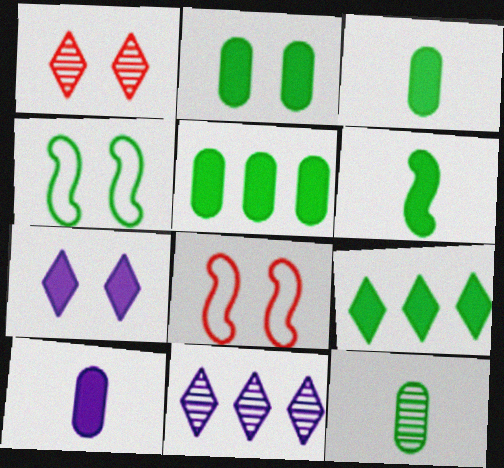[[2, 3, 5], 
[2, 6, 9], 
[3, 8, 11], 
[4, 9, 12]]